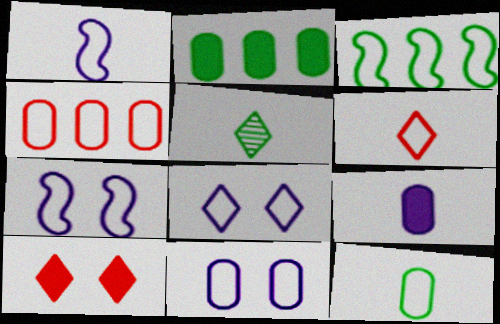[[1, 6, 12], 
[3, 6, 11], 
[4, 11, 12], 
[7, 8, 11]]